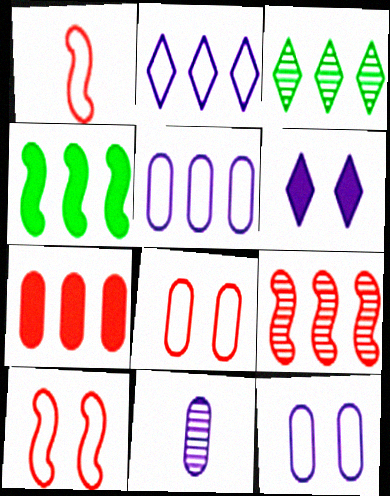[]